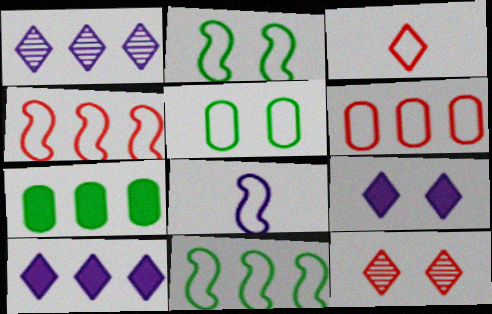[[1, 4, 7], 
[2, 4, 8], 
[7, 8, 12]]